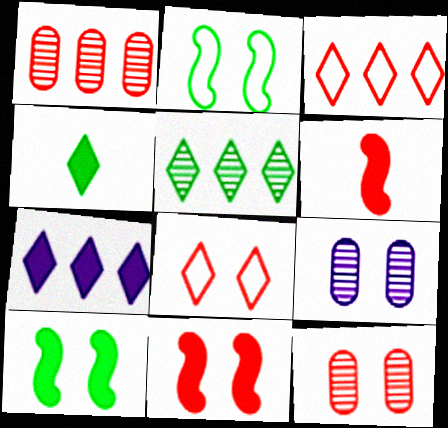[[1, 6, 8], 
[3, 5, 7], 
[3, 6, 12], 
[8, 9, 10], 
[8, 11, 12]]